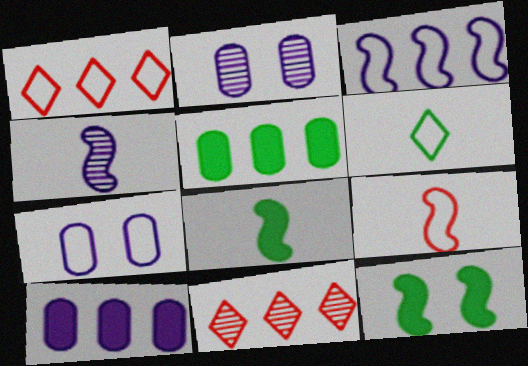[[1, 2, 8], 
[3, 5, 11], 
[4, 8, 9], 
[7, 8, 11]]